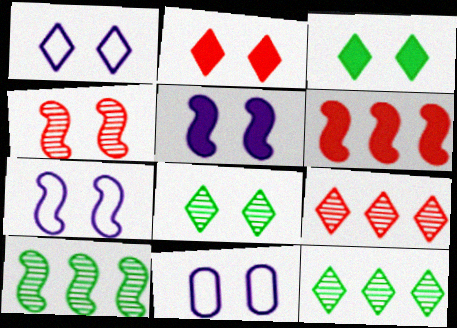[[1, 2, 8], 
[1, 7, 11], 
[3, 4, 11]]